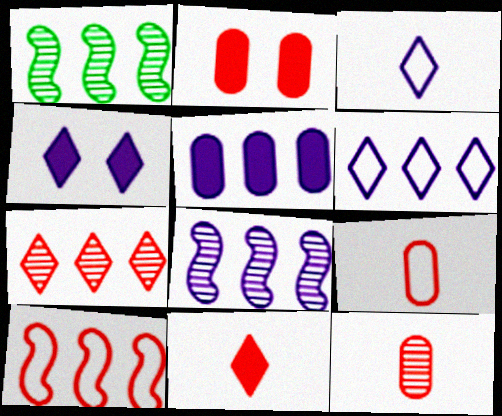[[1, 2, 3], 
[1, 4, 9], 
[5, 6, 8]]